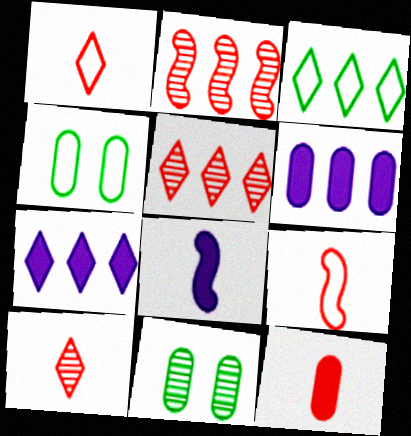[[2, 3, 6], 
[3, 5, 7], 
[4, 5, 8], 
[7, 9, 11], 
[9, 10, 12]]